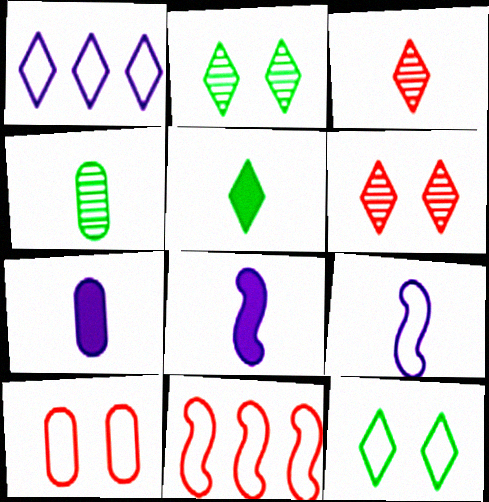[[1, 5, 6], 
[2, 7, 11]]